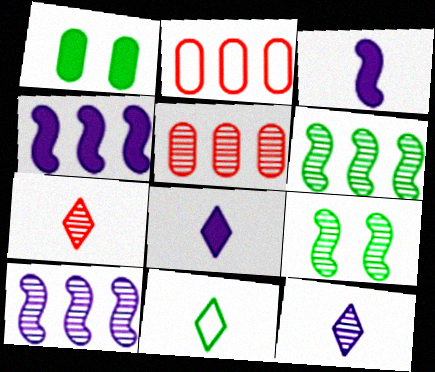[[1, 6, 11], 
[2, 8, 9], 
[5, 9, 12], 
[7, 8, 11]]